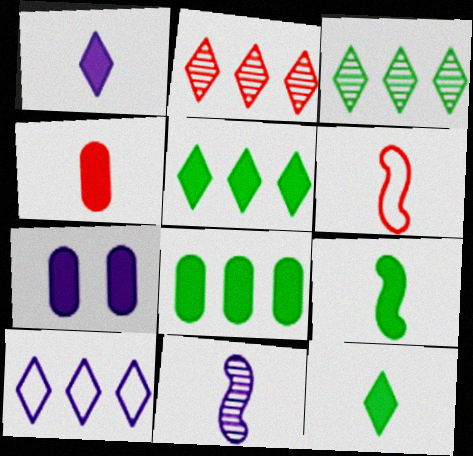[[1, 4, 9], 
[2, 5, 10], 
[3, 6, 7], 
[4, 7, 8], 
[6, 9, 11], 
[7, 10, 11]]